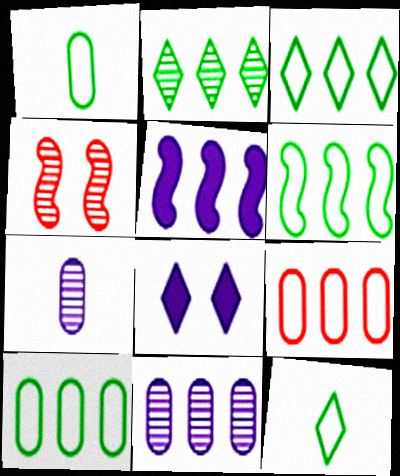[[2, 4, 7], 
[2, 5, 9], 
[3, 6, 10]]